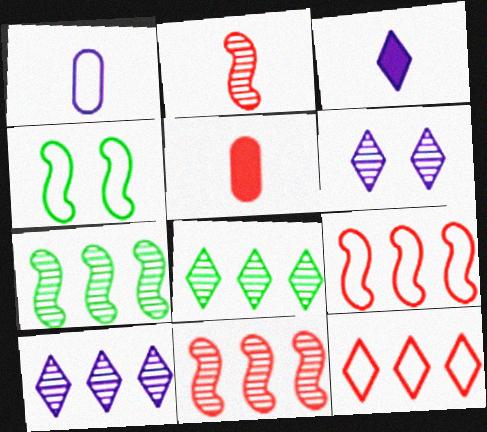[[1, 4, 12], 
[4, 5, 10]]